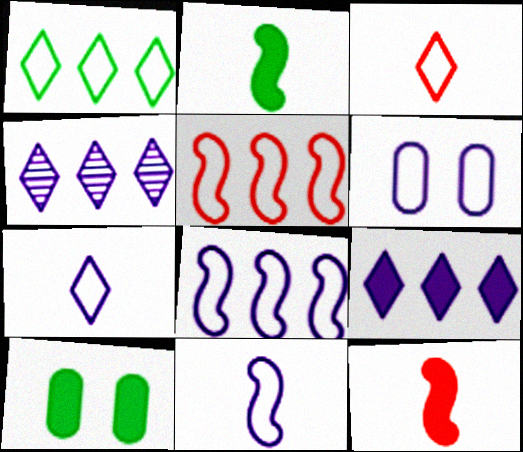[[6, 7, 8], 
[9, 10, 12]]